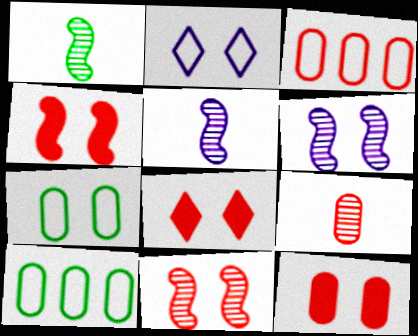[[3, 9, 12], 
[4, 8, 12], 
[5, 8, 10], 
[6, 7, 8]]